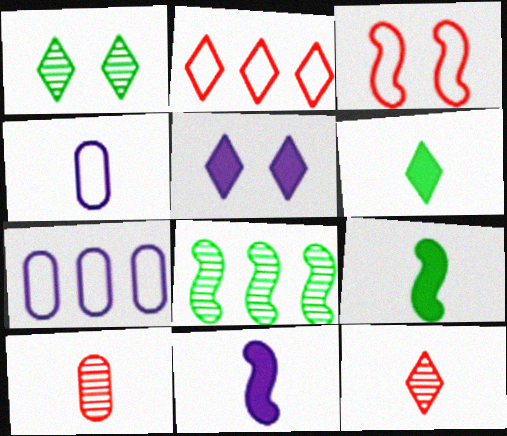[[3, 8, 11], 
[4, 9, 12]]